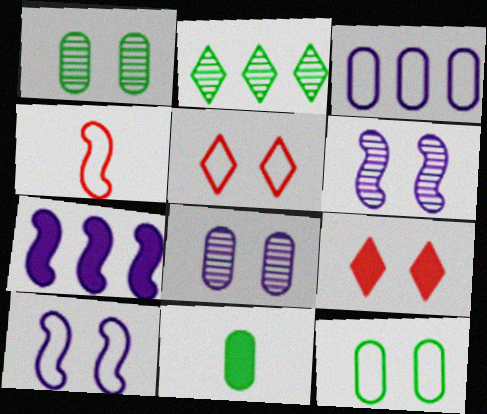[[1, 9, 10], 
[5, 10, 12], 
[6, 9, 12], 
[7, 9, 11]]